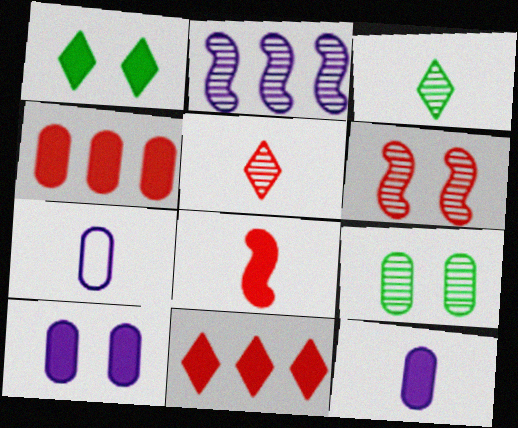[[2, 5, 9], 
[3, 7, 8], 
[4, 7, 9]]